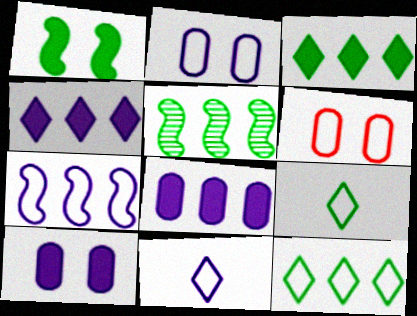[[2, 7, 11], 
[6, 7, 9]]